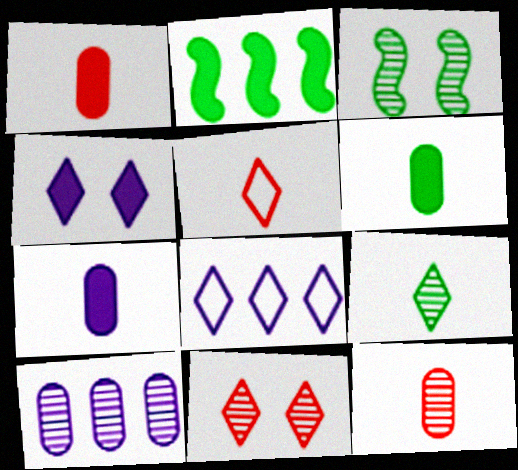[[1, 2, 4], 
[1, 3, 8], 
[1, 6, 7]]